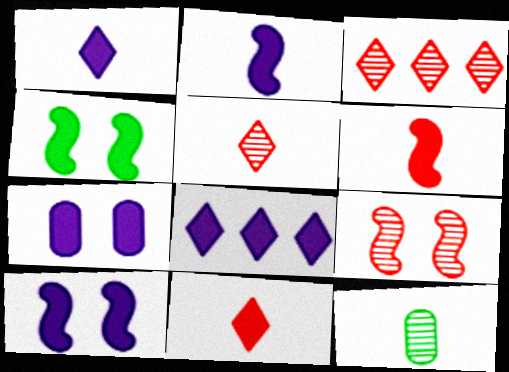[[2, 7, 8]]